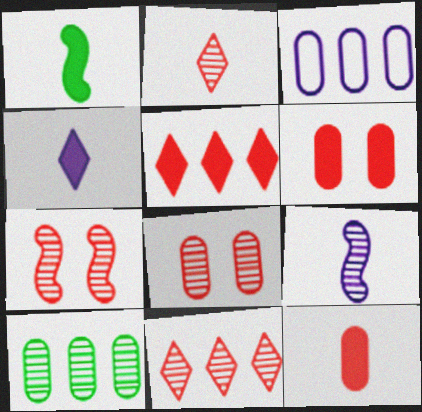[[1, 4, 12]]